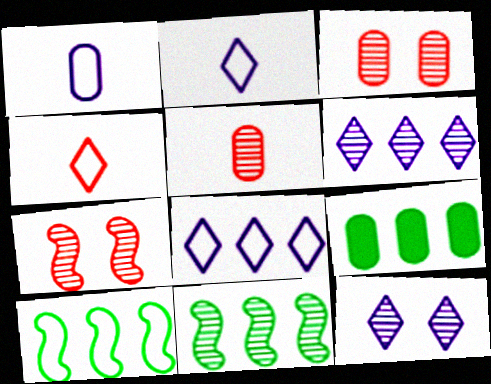[[1, 3, 9], 
[2, 7, 9], 
[5, 11, 12]]